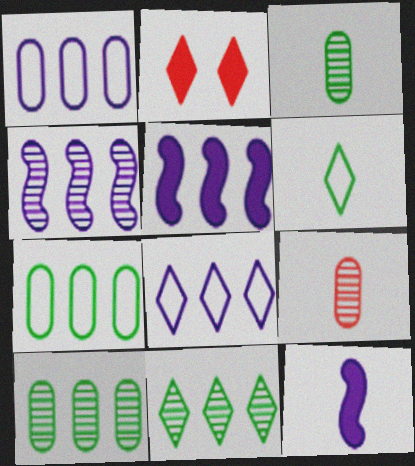[[6, 9, 12]]